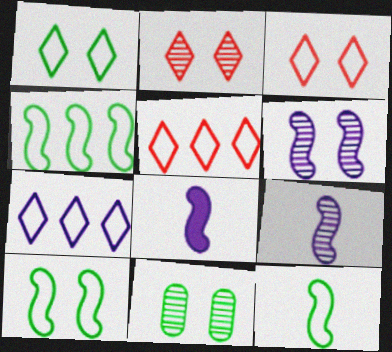[[2, 6, 11], 
[4, 10, 12], 
[5, 8, 11]]